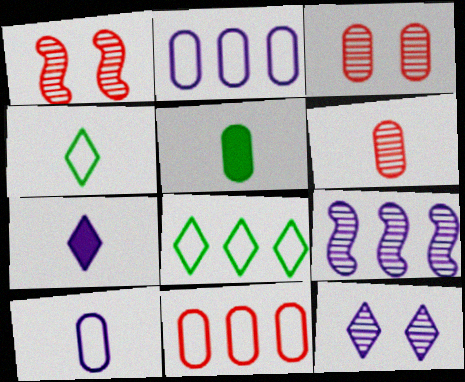[[2, 3, 5], 
[5, 6, 10]]